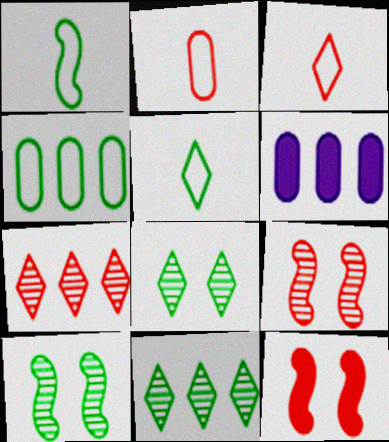[[2, 7, 12], 
[3, 6, 10], 
[5, 6, 9]]